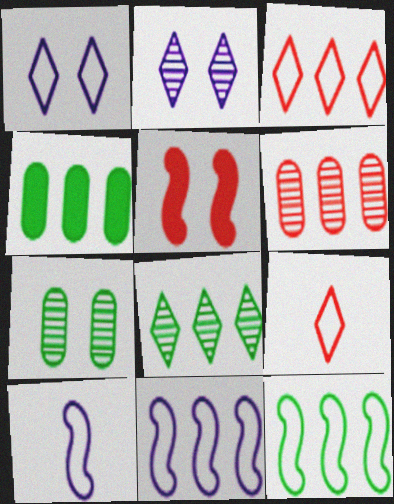[[1, 5, 7], 
[4, 8, 12], 
[5, 6, 9]]